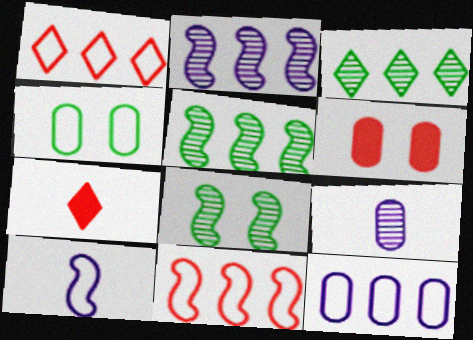[[1, 4, 10], 
[2, 4, 7], 
[3, 6, 10], 
[7, 8, 12]]